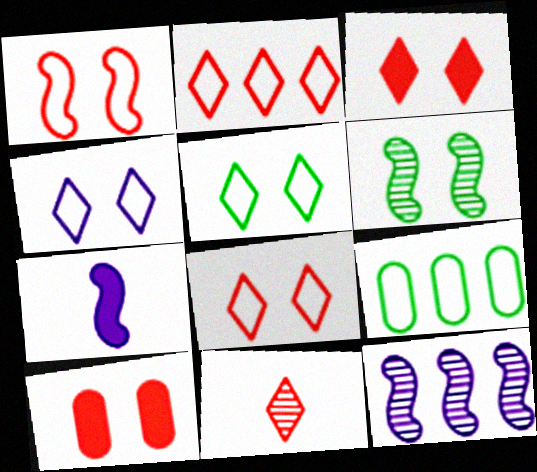[[2, 3, 11], 
[4, 5, 8], 
[4, 6, 10]]